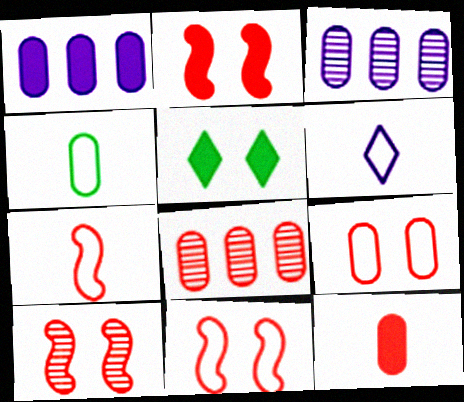[[2, 10, 11], 
[3, 5, 7], 
[4, 6, 7], 
[8, 9, 12]]